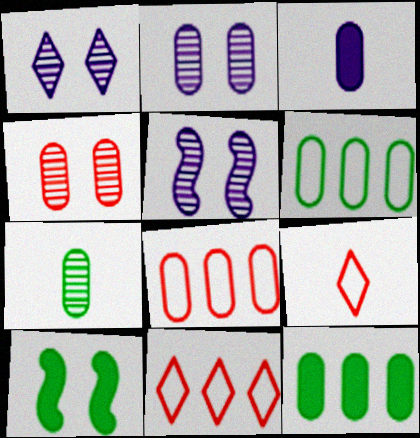[[1, 2, 5], 
[3, 4, 6], 
[5, 9, 12]]